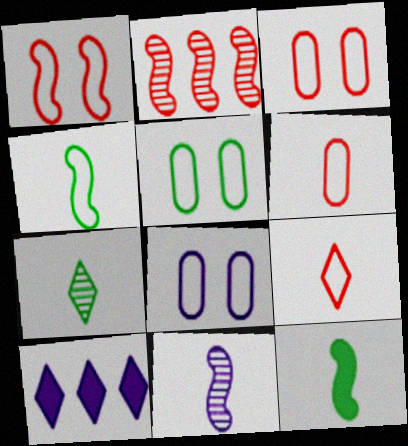[[3, 5, 8], 
[8, 10, 11]]